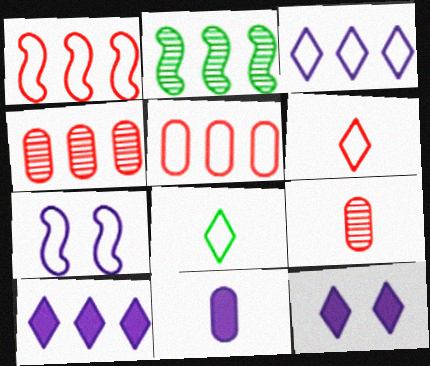[[2, 5, 10], 
[5, 7, 8]]